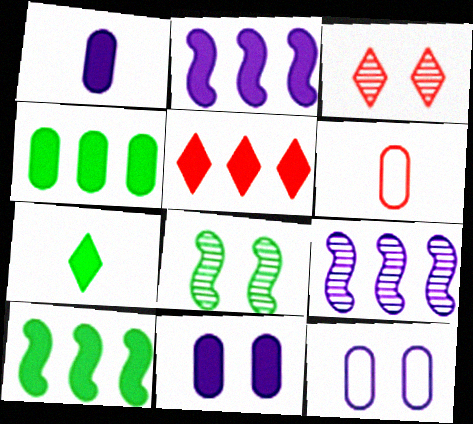[[2, 4, 5]]